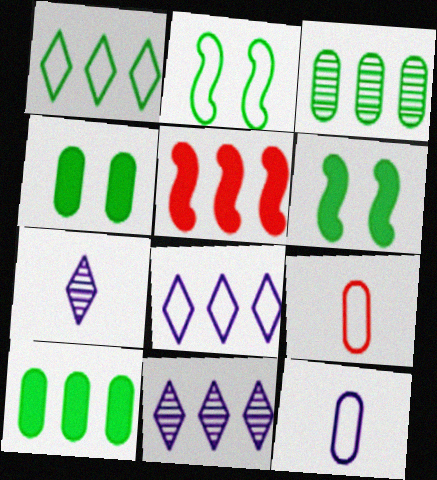[[2, 8, 9], 
[3, 5, 8], 
[6, 9, 11]]